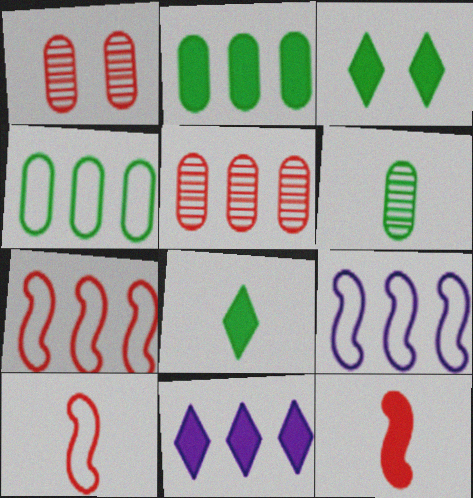[[1, 8, 9]]